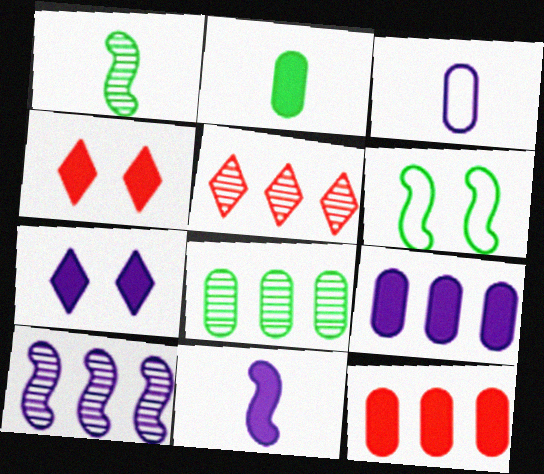[[3, 7, 10], 
[5, 8, 10], 
[7, 9, 11]]